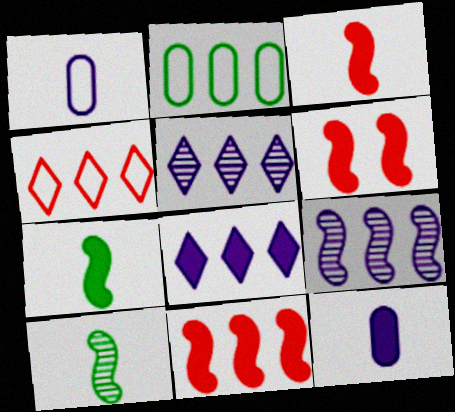[[2, 5, 11], 
[3, 6, 11]]